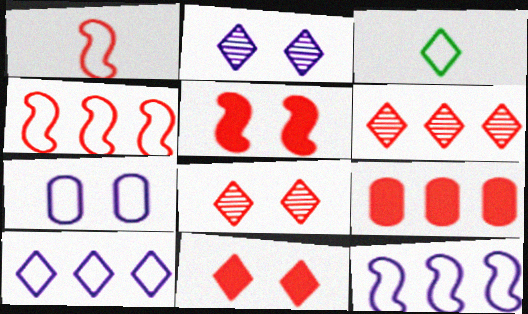[[1, 8, 9], 
[3, 4, 7], 
[4, 6, 9]]